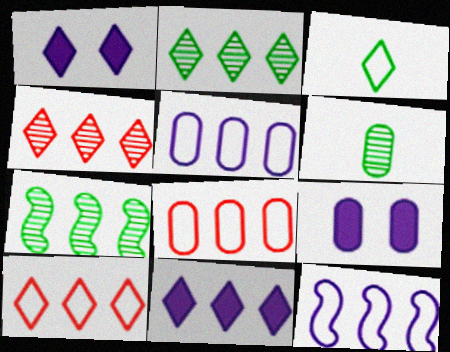[[1, 3, 4], 
[2, 10, 11], 
[6, 8, 9], 
[7, 8, 11]]